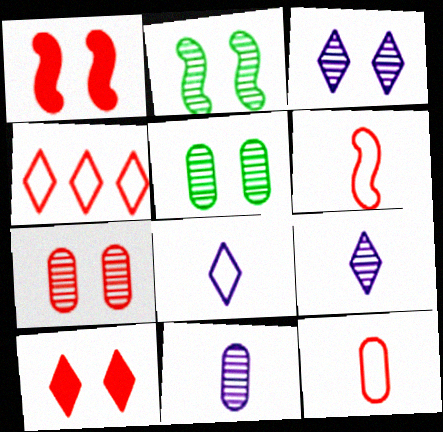[[2, 3, 7]]